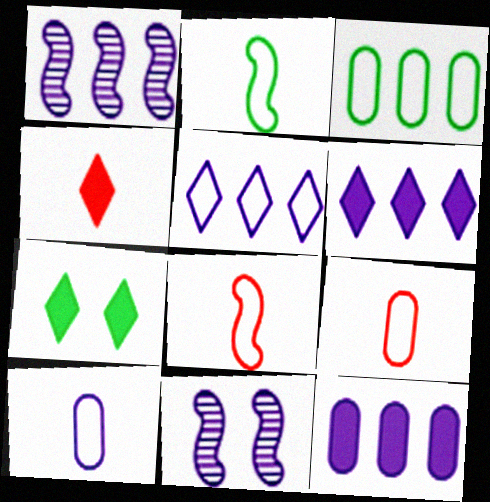[[1, 5, 12], 
[1, 7, 9], 
[3, 4, 11], 
[4, 6, 7], 
[6, 10, 11]]